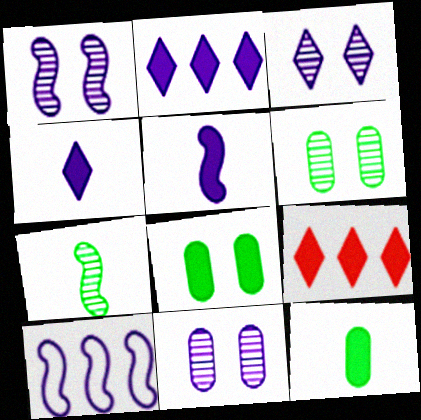[[1, 3, 11], 
[1, 5, 10], 
[4, 10, 11], 
[5, 8, 9]]